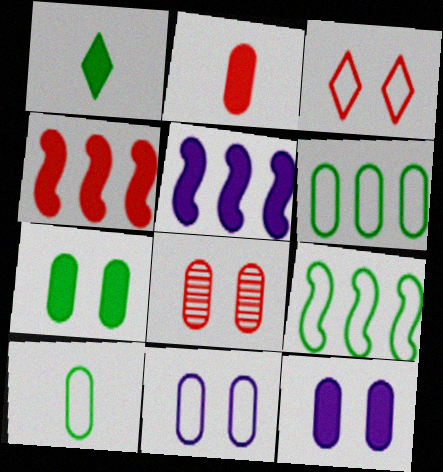[[1, 4, 12], 
[7, 8, 11]]